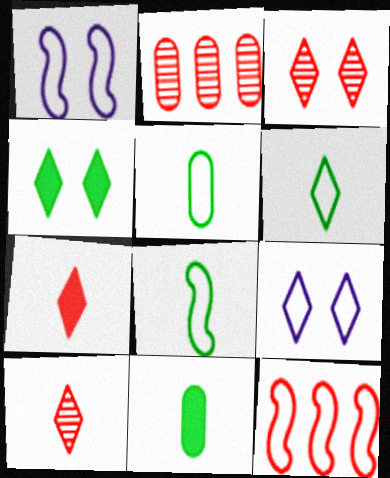[[1, 8, 12], 
[3, 4, 9], 
[5, 6, 8], 
[5, 9, 12]]